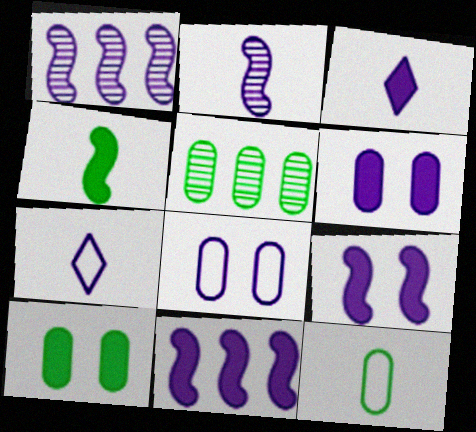[[1, 3, 8], 
[1, 6, 7], 
[3, 6, 11], 
[5, 10, 12]]